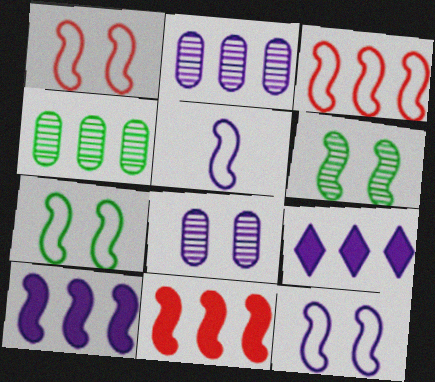[[1, 7, 12], 
[3, 4, 9], 
[3, 5, 7], 
[5, 6, 11], 
[5, 8, 9]]